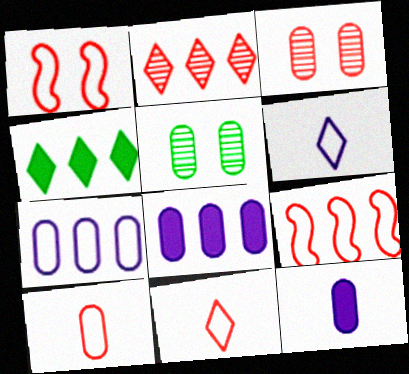[[5, 8, 10]]